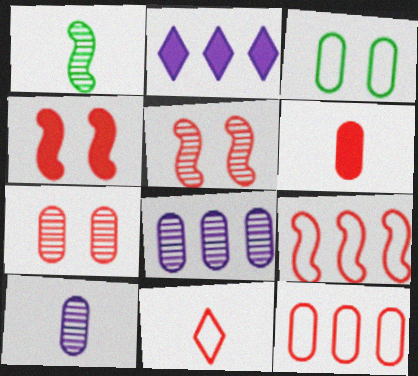[[3, 6, 8], 
[6, 7, 12]]